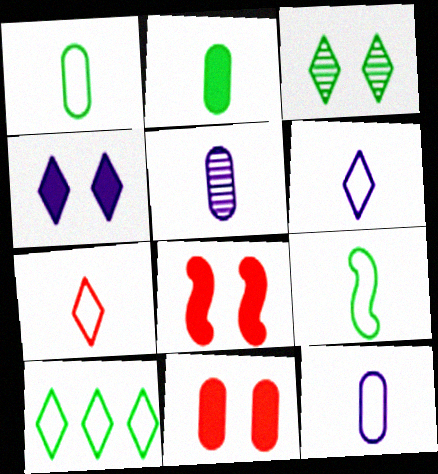[[5, 8, 10], 
[7, 9, 12]]